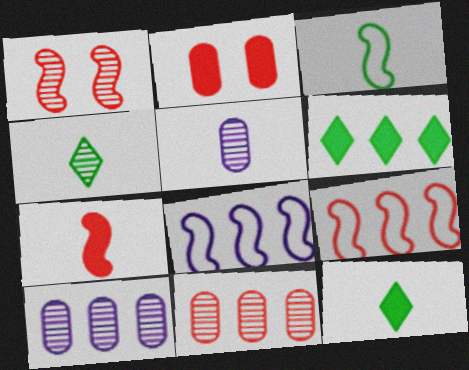[[1, 4, 10], 
[1, 7, 9], 
[2, 4, 8], 
[6, 8, 11], 
[6, 9, 10]]